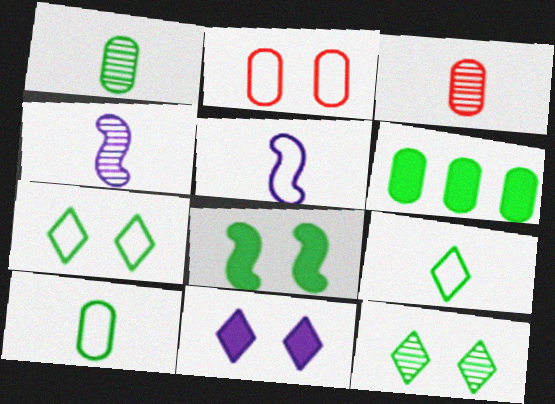[]